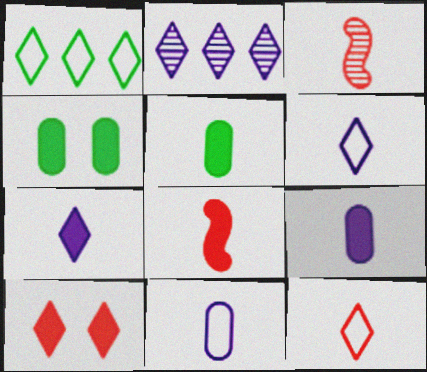[[3, 5, 6], 
[5, 7, 8]]